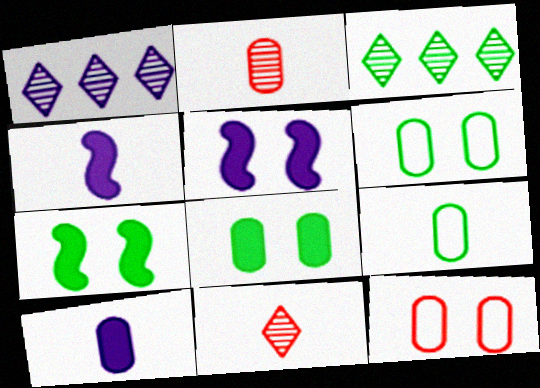[[2, 9, 10], 
[3, 4, 12], 
[3, 7, 9], 
[4, 9, 11]]